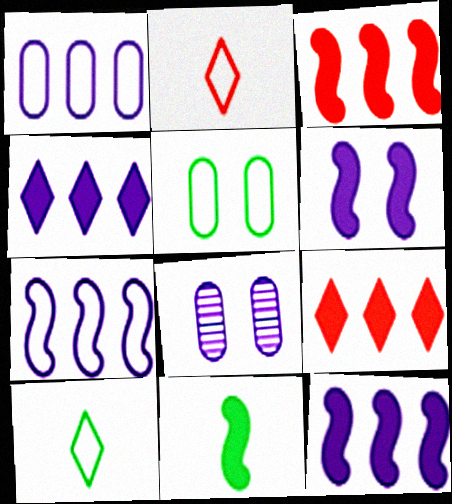[[2, 5, 7], 
[3, 6, 11], 
[3, 8, 10]]